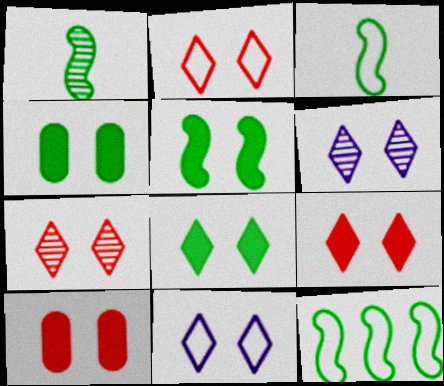[[1, 5, 12], 
[2, 6, 8], 
[2, 7, 9], 
[4, 5, 8], 
[7, 8, 11]]